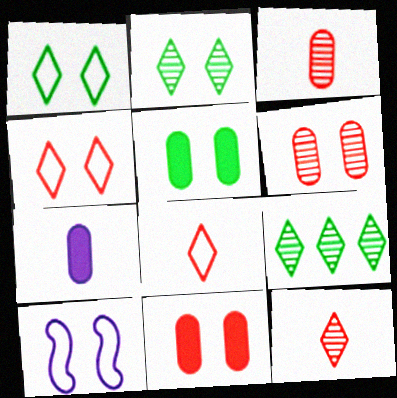[[2, 10, 11]]